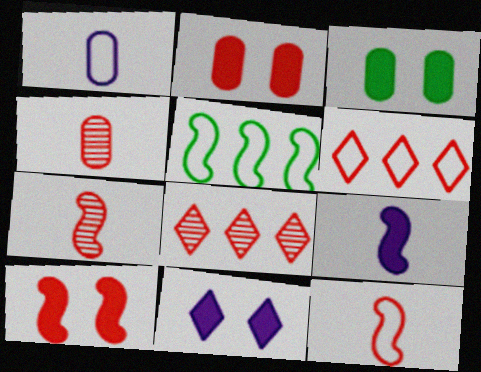[[2, 6, 7], 
[2, 8, 12], 
[3, 10, 11], 
[4, 5, 11], 
[4, 6, 10]]